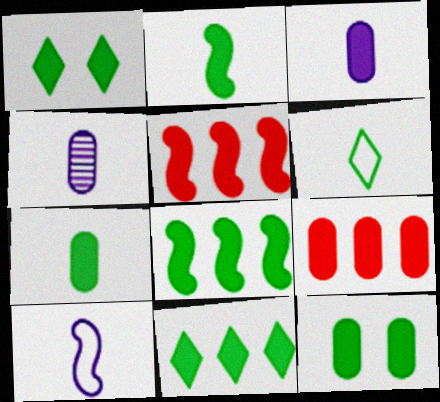[[1, 3, 5], 
[1, 7, 8], 
[2, 11, 12], 
[3, 9, 12]]